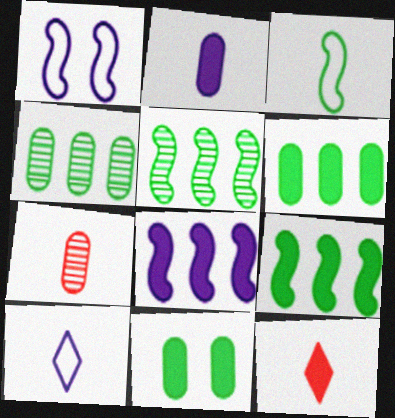[[1, 4, 12], 
[8, 11, 12]]